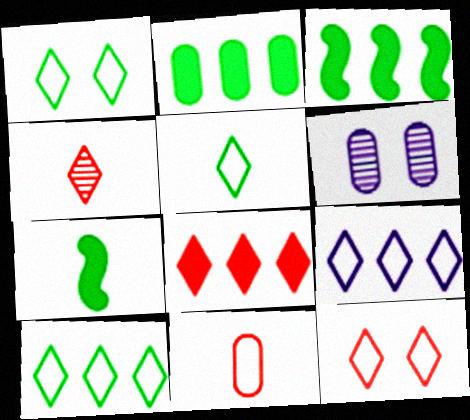[[1, 5, 10], 
[2, 6, 11], 
[4, 8, 12], 
[5, 9, 12]]